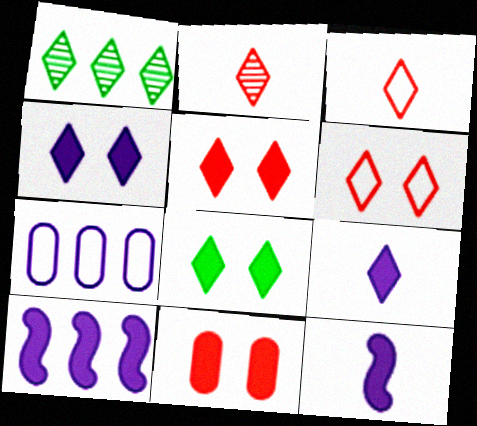[[1, 3, 4], 
[1, 6, 9], 
[4, 5, 8]]